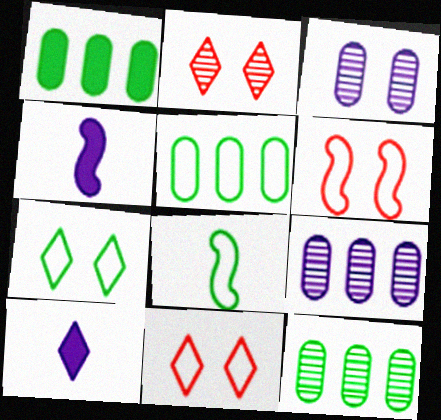[[1, 5, 12], 
[2, 4, 5], 
[4, 11, 12], 
[5, 7, 8], 
[6, 10, 12]]